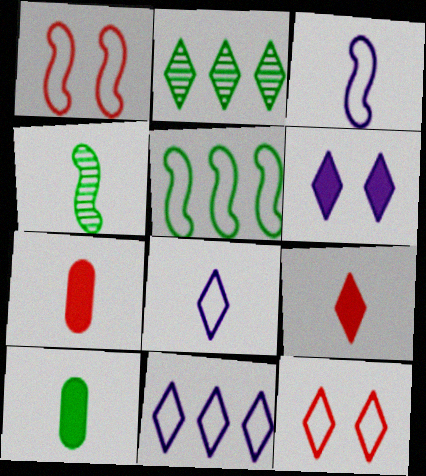[[1, 3, 5], 
[4, 7, 8]]